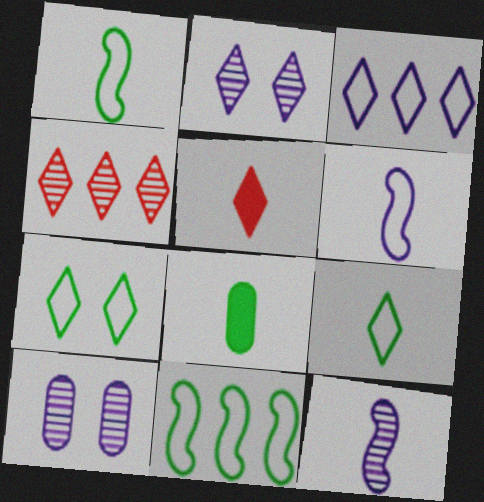[[5, 10, 11]]